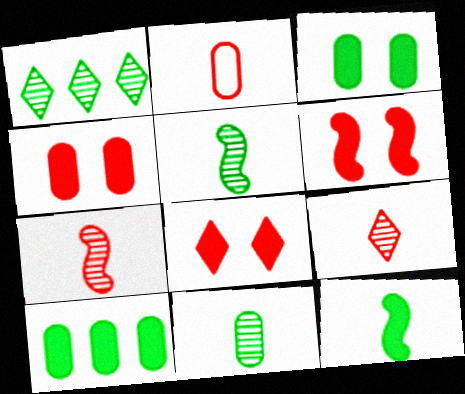[[4, 6, 8]]